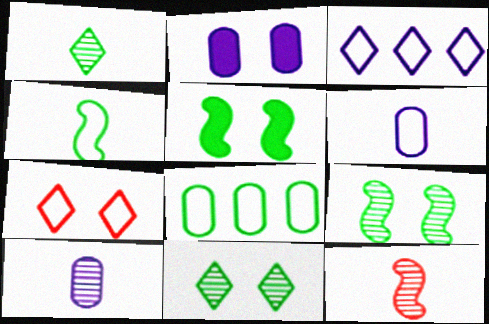[[1, 5, 8], 
[1, 10, 12], 
[2, 7, 9]]